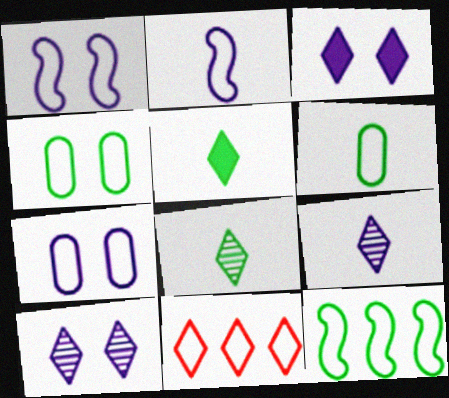[[1, 6, 11], 
[2, 4, 11], 
[3, 8, 11], 
[5, 10, 11]]